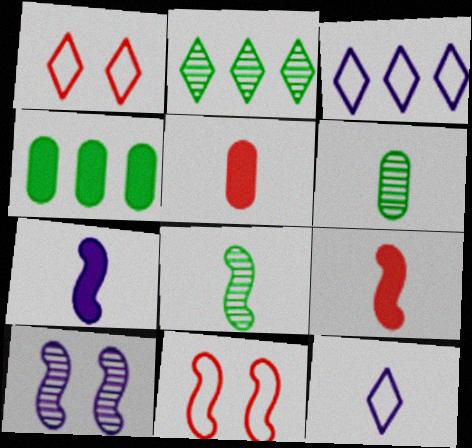[[5, 8, 12], 
[6, 9, 12]]